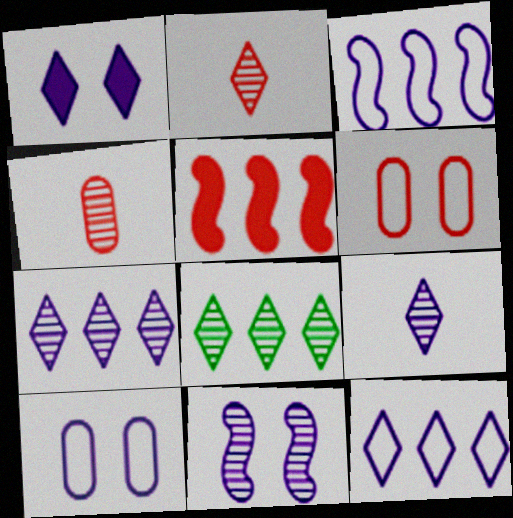[[1, 9, 12], 
[1, 10, 11], 
[2, 5, 6], 
[4, 8, 11]]